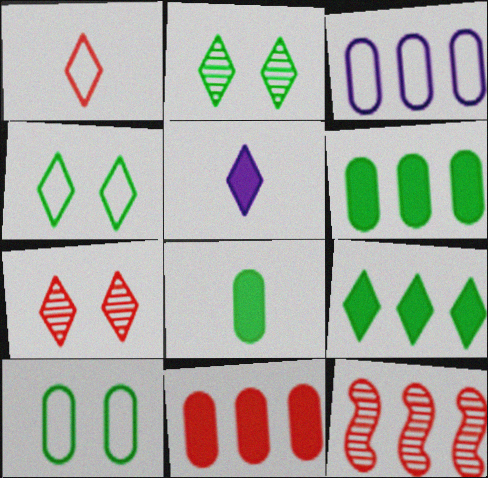[[3, 9, 12], 
[5, 10, 12]]